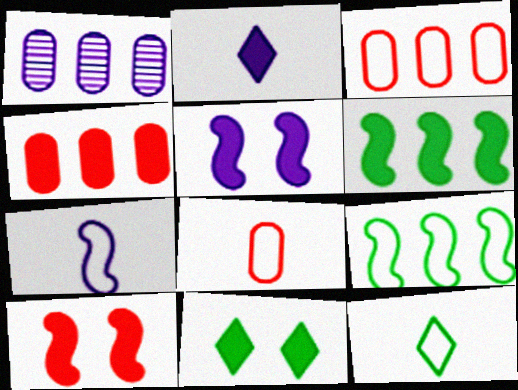[[1, 10, 12], 
[7, 8, 12]]